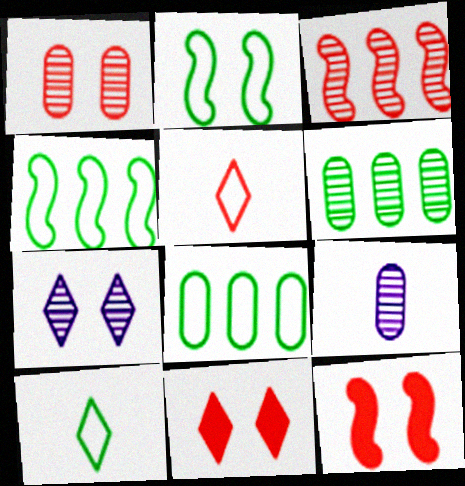[[1, 6, 9], 
[2, 8, 10], 
[4, 9, 11]]